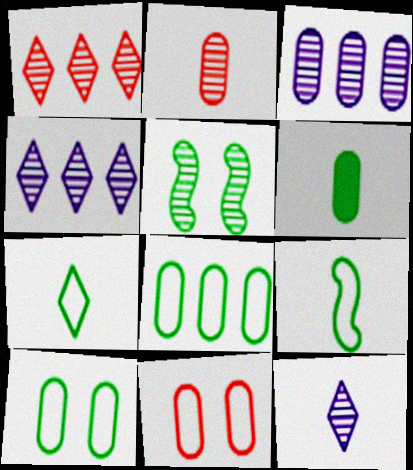[[2, 4, 5], 
[3, 6, 11]]